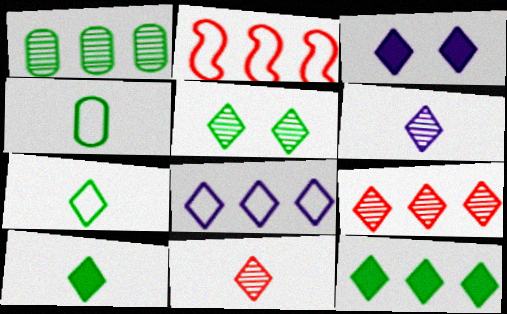[[3, 6, 8], 
[3, 7, 9], 
[5, 6, 9], 
[5, 7, 12], 
[8, 9, 12]]